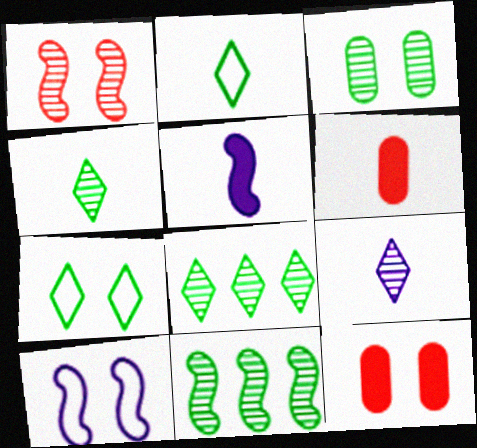[[3, 4, 11], 
[6, 8, 10]]